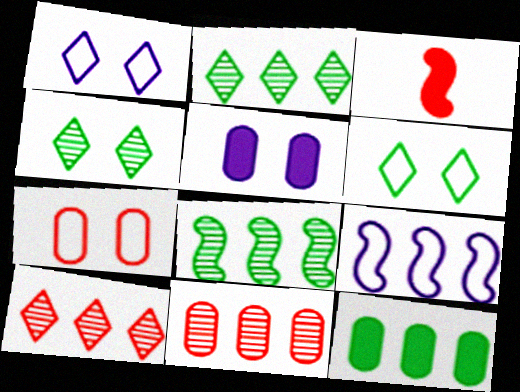[[3, 7, 10], 
[9, 10, 12]]